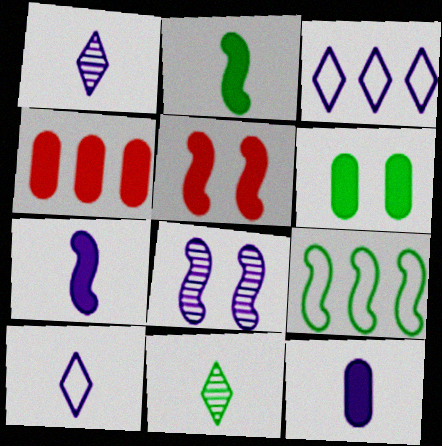[[3, 8, 12], 
[4, 6, 12], 
[6, 9, 11]]